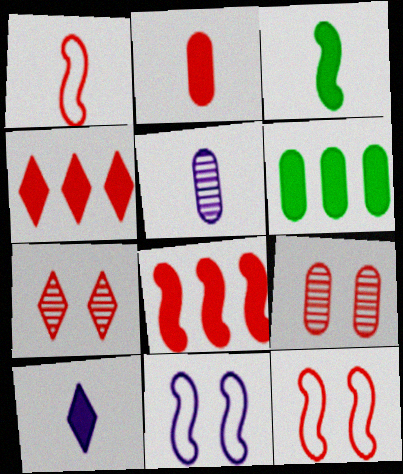[[1, 4, 9], 
[2, 3, 10]]